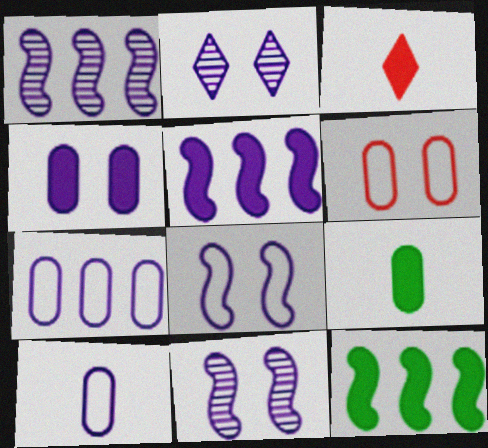[[2, 4, 8], 
[2, 5, 10], 
[3, 4, 12]]